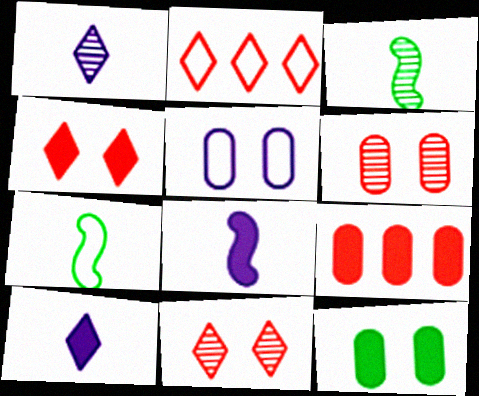[[2, 5, 7], 
[5, 6, 12]]